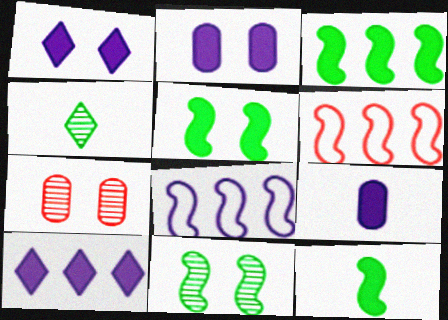[[2, 4, 6], 
[3, 5, 12]]